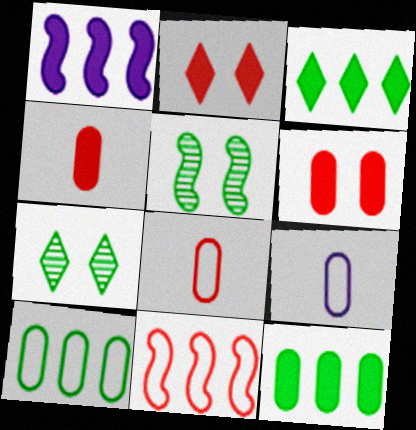[[1, 7, 8]]